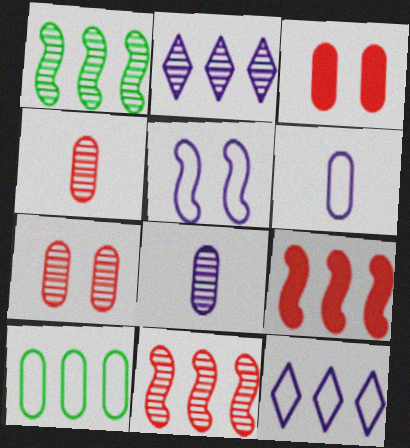[[2, 9, 10], 
[3, 8, 10], 
[5, 6, 12]]